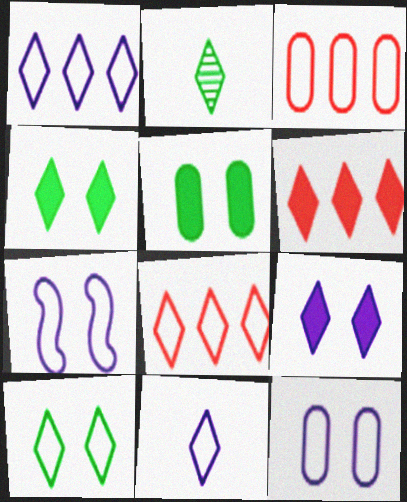[[2, 8, 9], 
[8, 10, 11]]